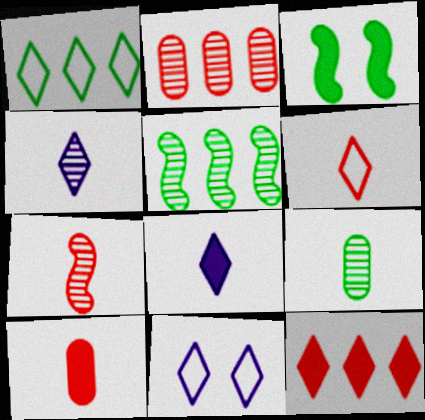[[1, 3, 9], 
[1, 6, 11], 
[4, 7, 9], 
[5, 10, 11], 
[6, 7, 10]]